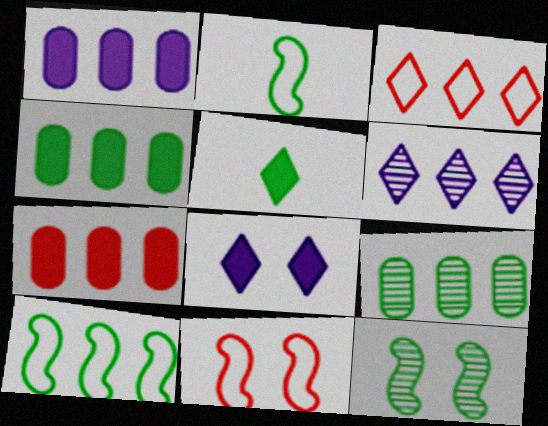[[1, 4, 7], 
[6, 7, 10]]